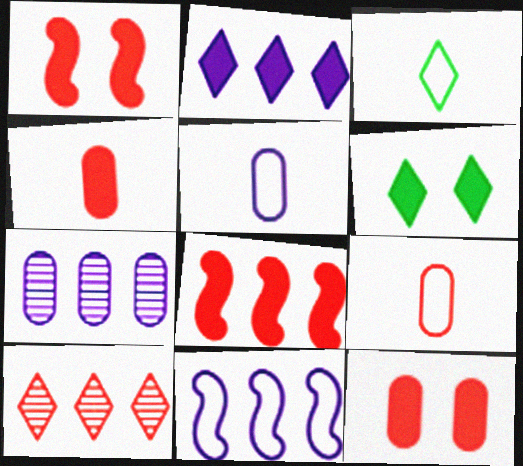[[1, 3, 7], 
[1, 9, 10], 
[2, 7, 11]]